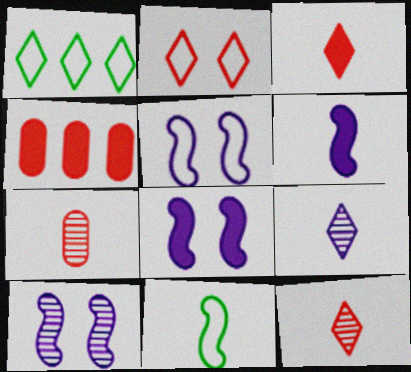[[1, 7, 8], 
[5, 8, 10]]